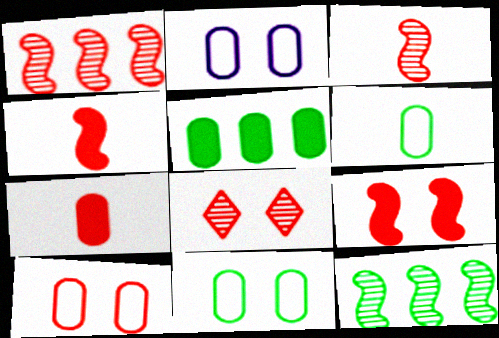[[2, 10, 11], 
[8, 9, 10]]